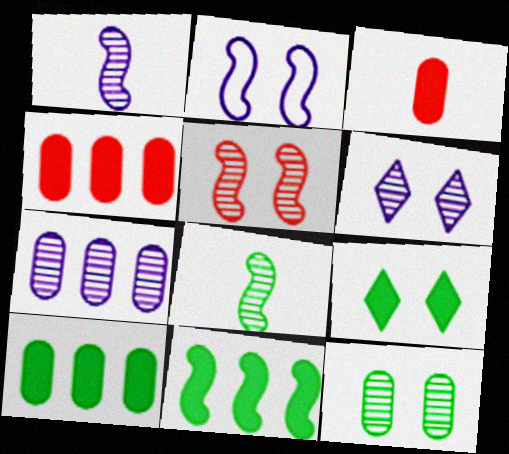[[1, 6, 7], 
[5, 6, 12]]